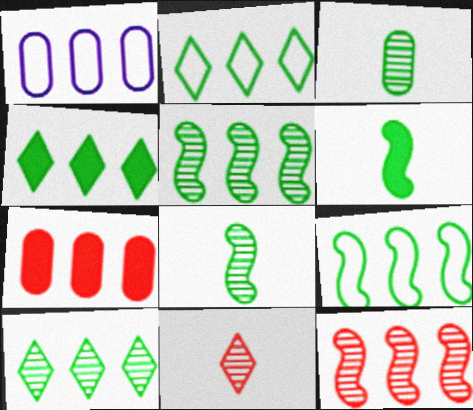[[1, 4, 12], 
[2, 4, 10]]